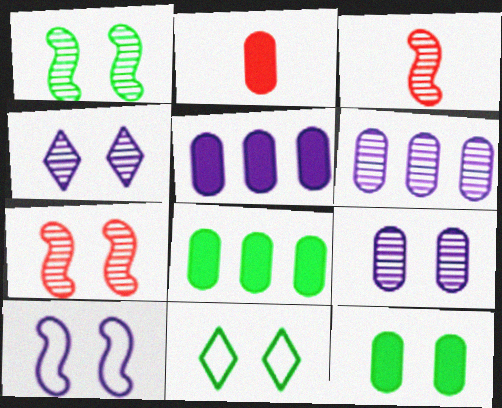[[1, 11, 12], 
[2, 5, 12], 
[3, 5, 11]]